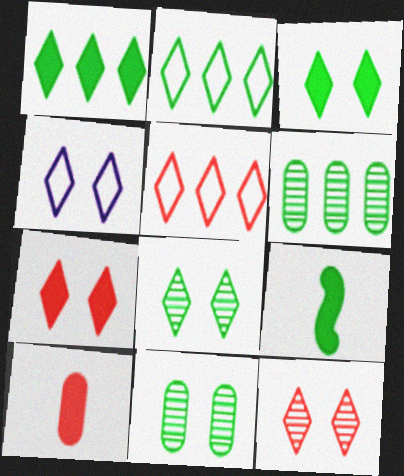[[2, 9, 11], 
[3, 4, 12], 
[4, 7, 8]]